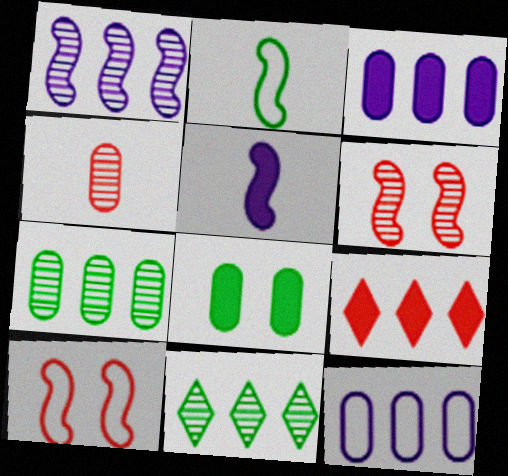[[2, 8, 11], 
[4, 8, 12], 
[4, 9, 10], 
[5, 8, 9]]